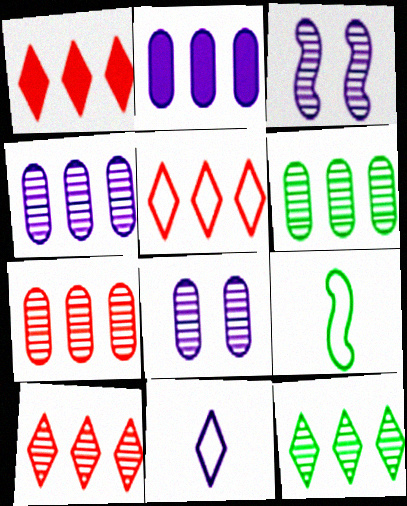[[1, 5, 10], 
[1, 8, 9], 
[2, 3, 11], 
[4, 6, 7]]